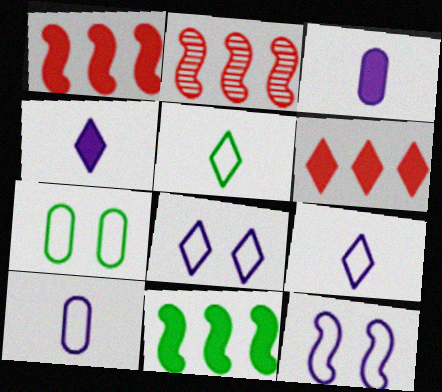[[2, 4, 7]]